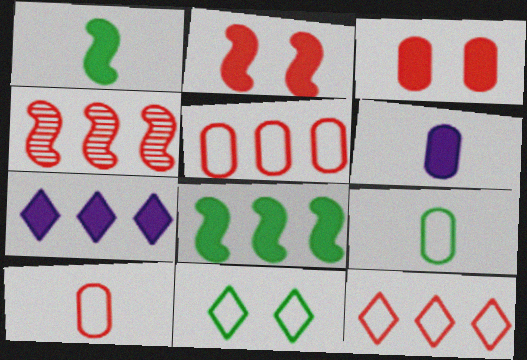[[1, 3, 7], 
[4, 6, 11]]